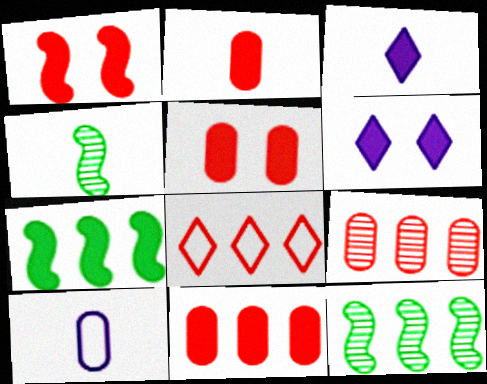[[2, 5, 11], 
[2, 6, 7], 
[3, 5, 7]]